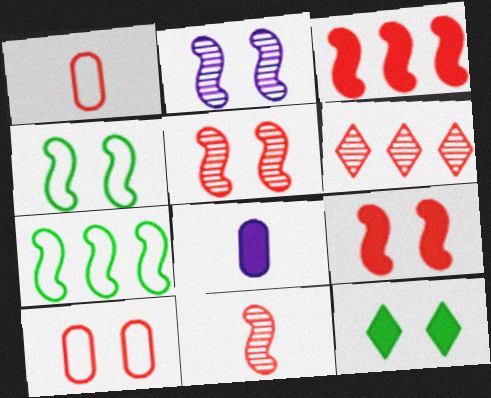[[1, 6, 9], 
[2, 4, 9], 
[2, 10, 12], 
[3, 8, 12], 
[4, 6, 8]]